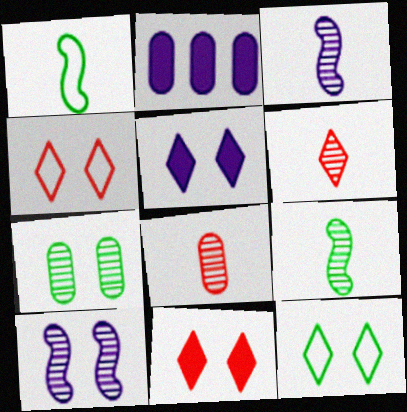[[2, 4, 9]]